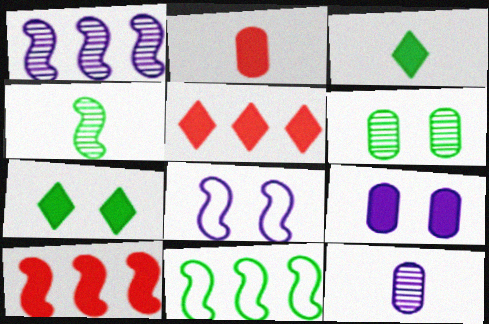[[1, 10, 11], 
[3, 6, 11], 
[3, 9, 10], 
[4, 8, 10]]